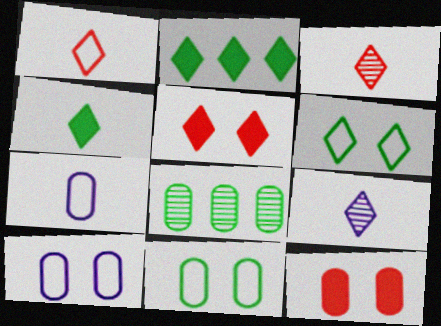[[1, 4, 9], 
[7, 8, 12]]